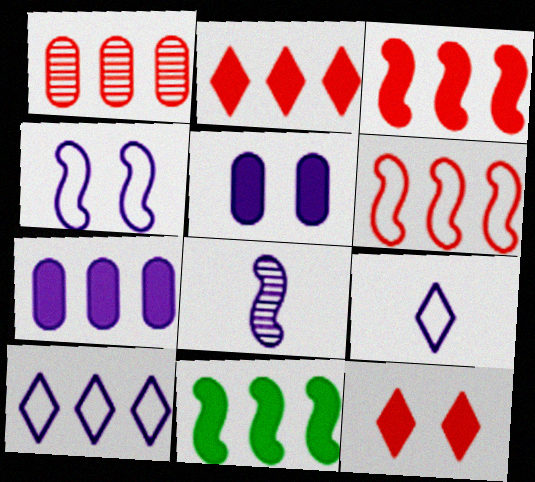[[1, 2, 6], 
[1, 10, 11], 
[2, 7, 11], 
[5, 8, 10]]